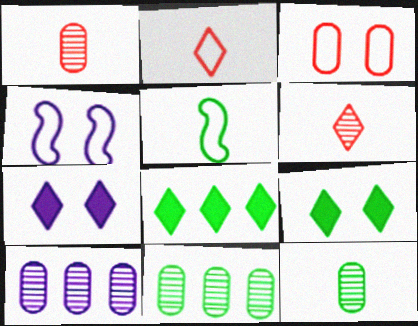[[1, 4, 8], 
[5, 9, 11]]